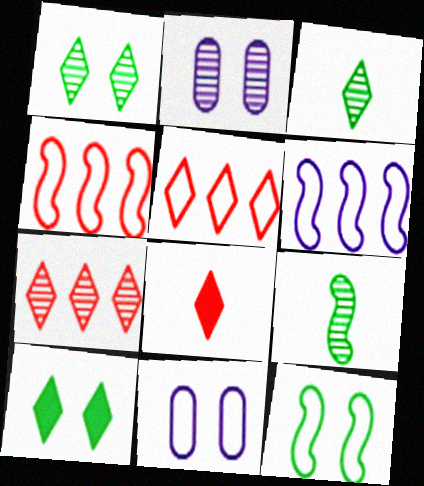[[2, 7, 9]]